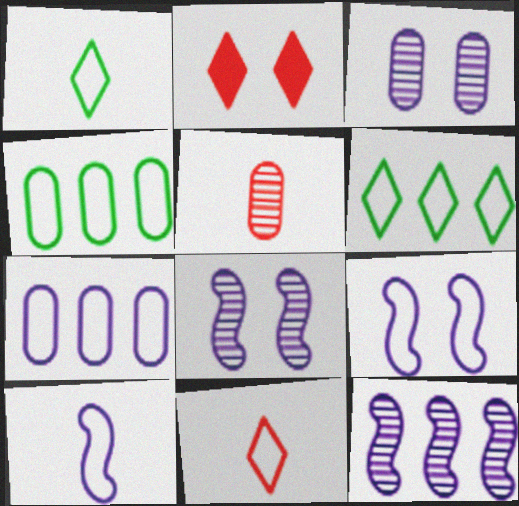[[4, 9, 11]]